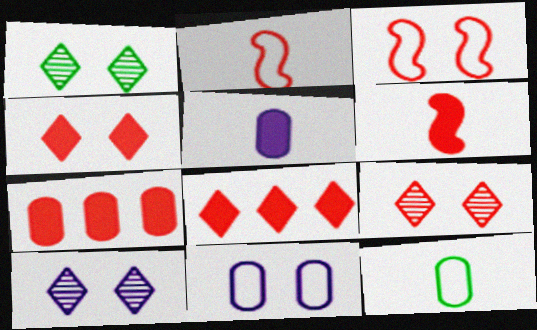[[1, 9, 10], 
[2, 7, 9], 
[4, 6, 7]]